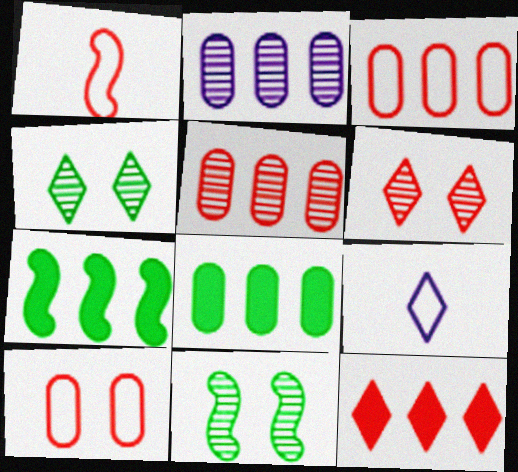[[2, 3, 8], 
[4, 9, 12]]